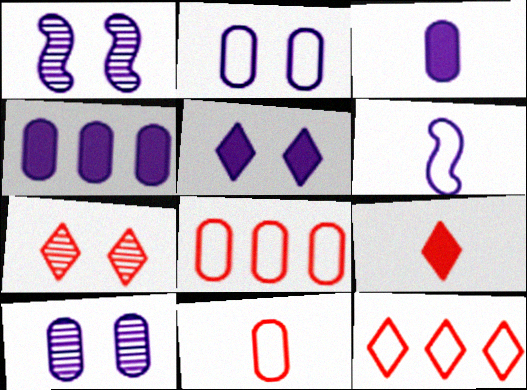[[1, 2, 5], 
[7, 9, 12]]